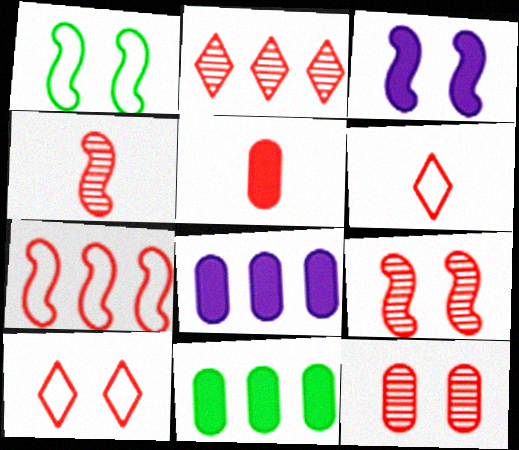[[1, 3, 9], 
[2, 4, 12], 
[4, 5, 6]]